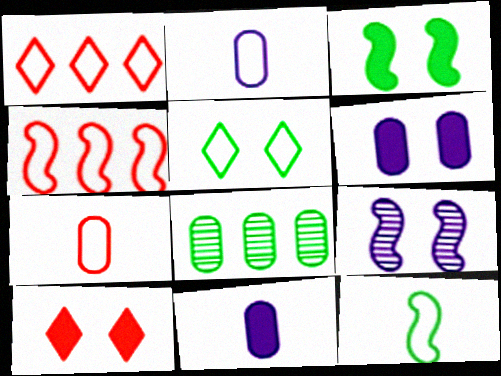[[2, 4, 5], 
[3, 6, 10], 
[6, 7, 8]]